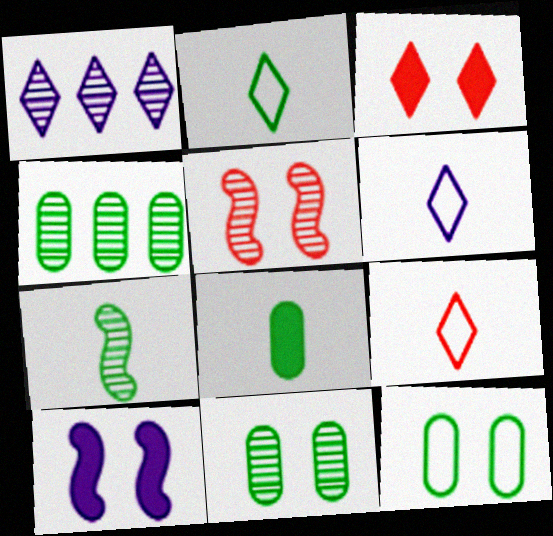[[1, 2, 3], 
[2, 6, 9], 
[2, 7, 8], 
[4, 8, 12], 
[4, 9, 10]]